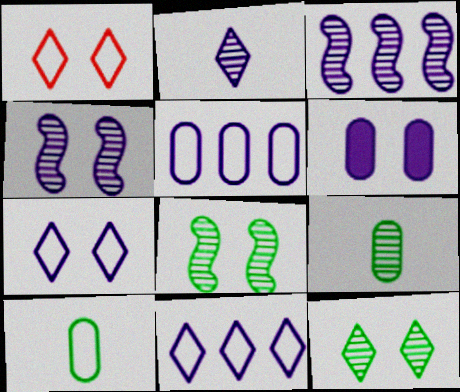[[1, 6, 8], 
[4, 6, 7]]